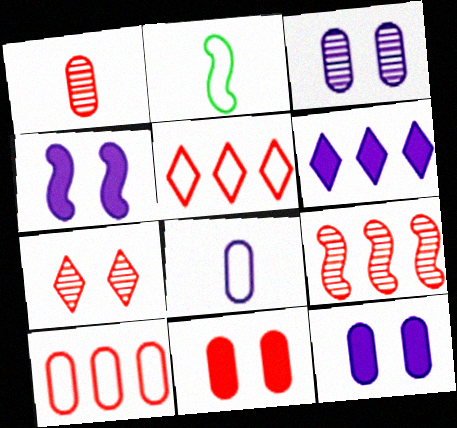[[1, 7, 9], 
[1, 10, 11], 
[2, 4, 9]]